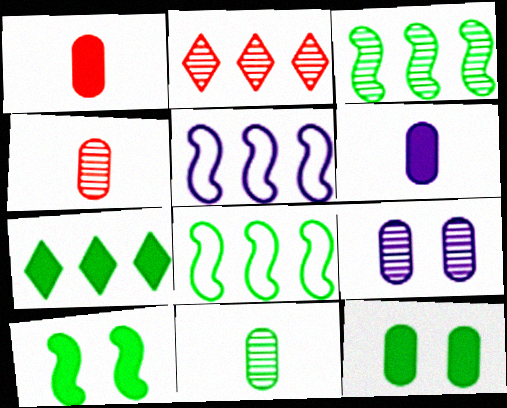[]